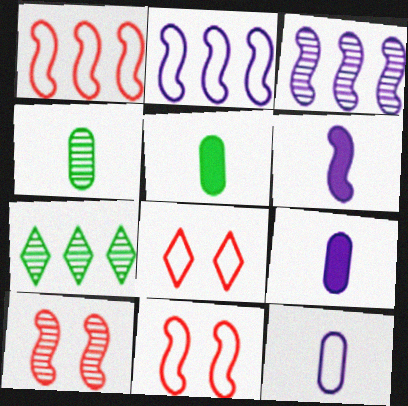[[3, 5, 8], 
[7, 9, 11]]